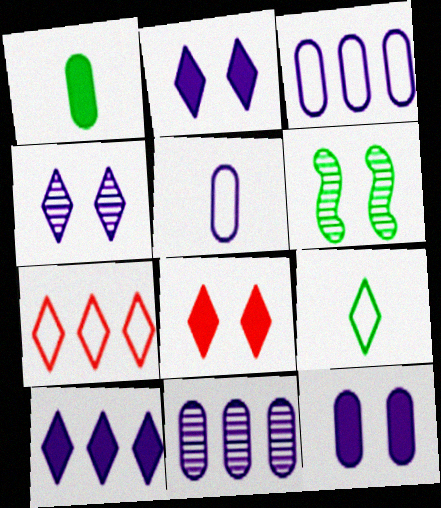[[5, 11, 12]]